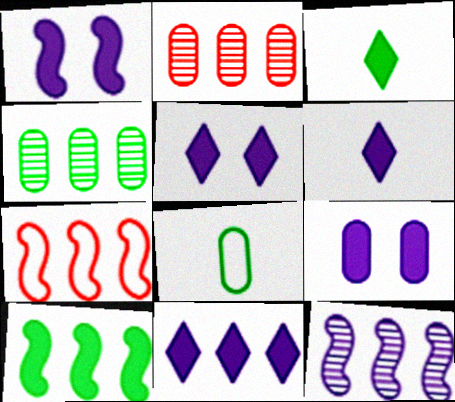[[1, 5, 9], 
[2, 8, 9], 
[4, 7, 11], 
[5, 6, 11], 
[7, 10, 12]]